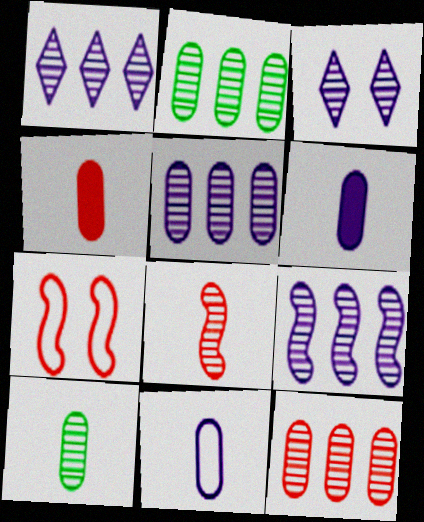[[1, 5, 9], 
[2, 3, 8], 
[2, 5, 12], 
[4, 10, 11]]